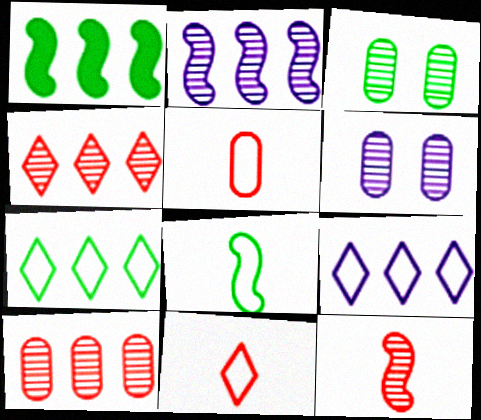[[1, 6, 11], 
[1, 9, 10]]